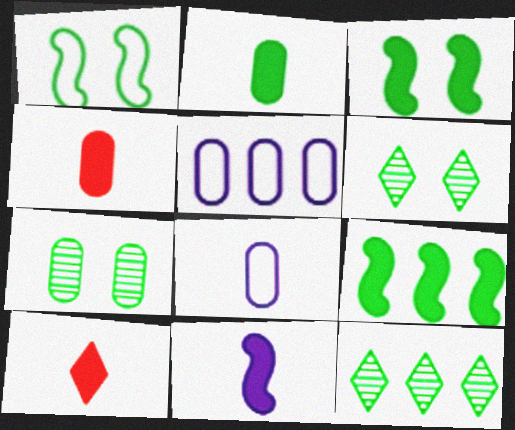[[1, 2, 12], 
[2, 10, 11], 
[4, 5, 7]]